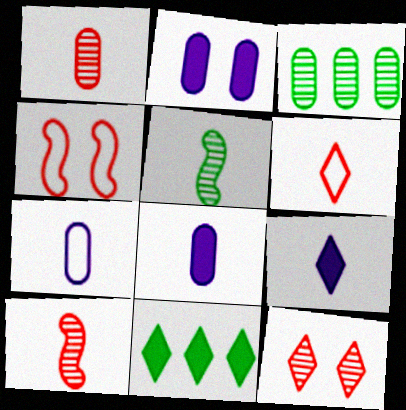[[3, 4, 9], 
[5, 6, 8]]